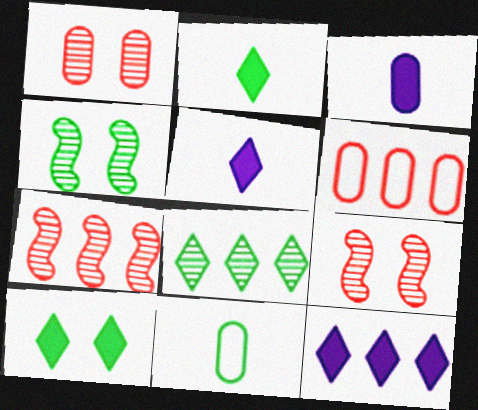[[4, 5, 6], 
[9, 11, 12]]